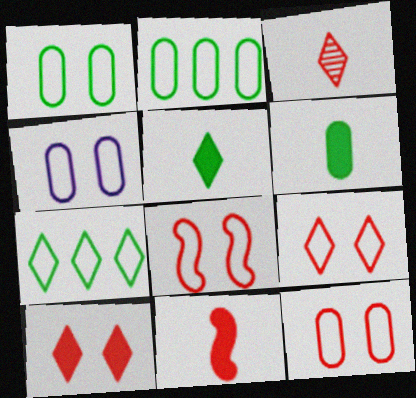[[1, 4, 12], 
[8, 9, 12]]